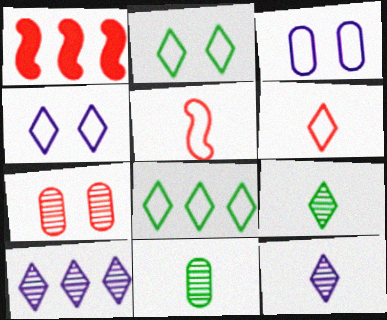[[1, 3, 9], 
[1, 4, 11], 
[1, 6, 7], 
[3, 5, 8], 
[4, 6, 8]]